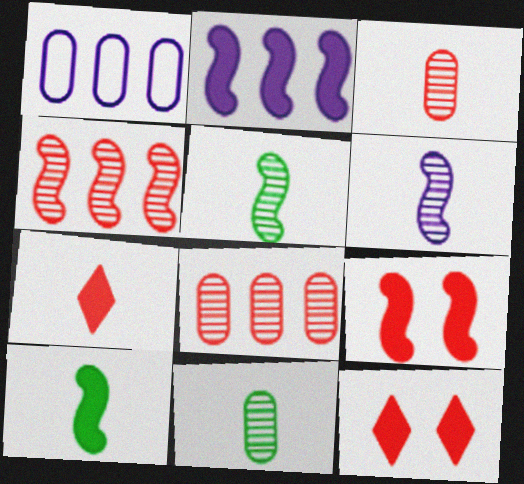[[1, 5, 12], 
[2, 9, 10]]